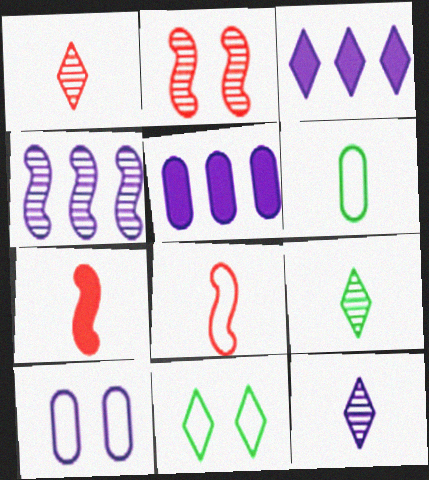[[1, 3, 11], 
[1, 9, 12], 
[2, 3, 6], 
[6, 7, 12]]